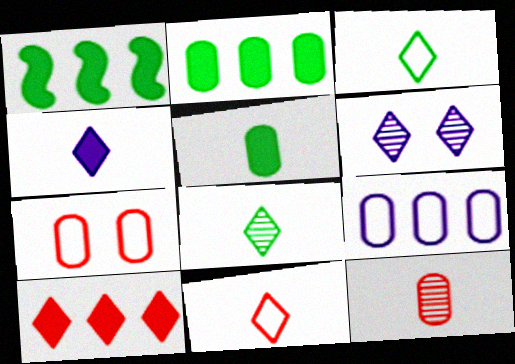[[3, 6, 10], 
[4, 8, 11]]